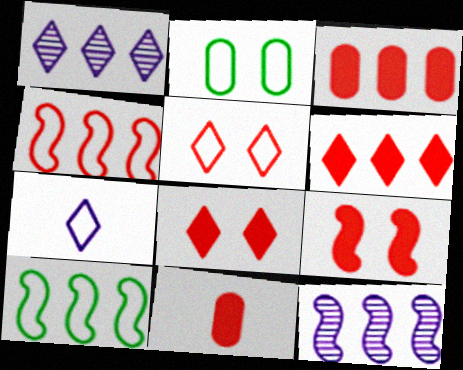[[1, 3, 10], 
[2, 4, 7], 
[6, 9, 11]]